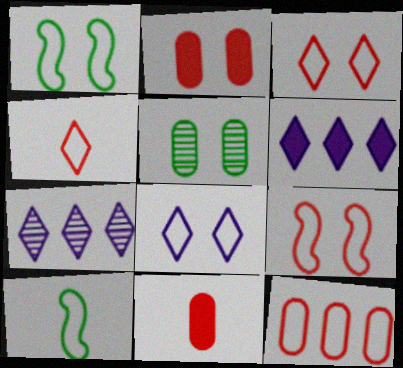[[1, 7, 11], 
[2, 7, 10], 
[4, 9, 12], 
[8, 10, 12]]